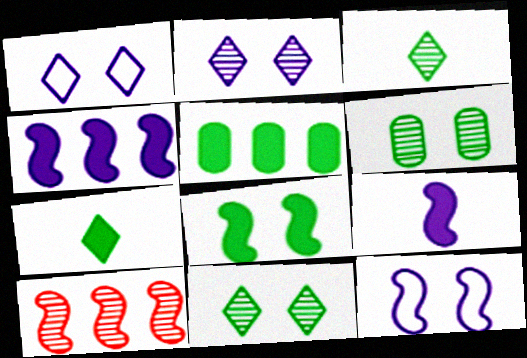[[5, 7, 8]]